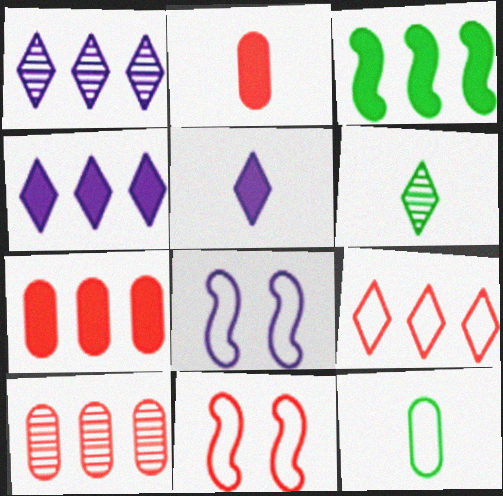[[3, 4, 7], 
[6, 7, 8], 
[8, 9, 12]]